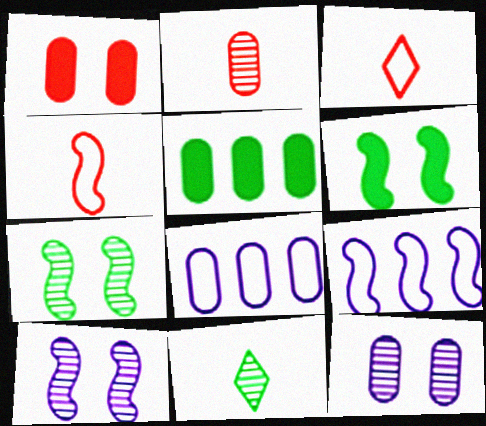[[1, 9, 11], 
[3, 5, 10]]